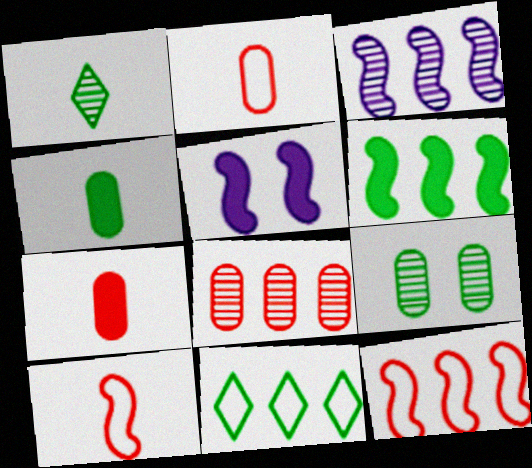[[3, 6, 12]]